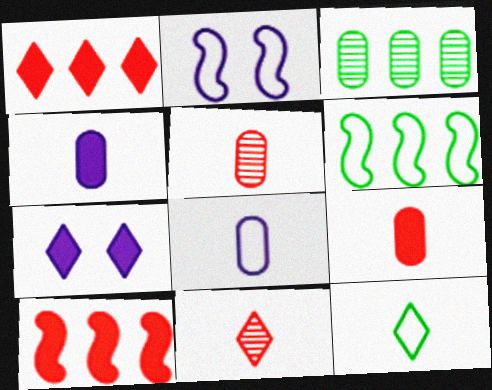[[5, 6, 7]]